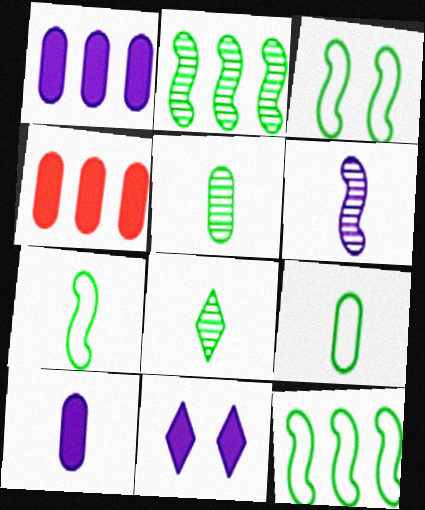[[3, 7, 12]]